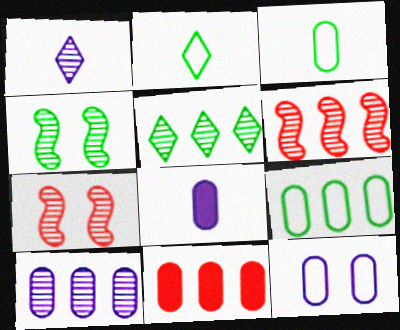[[5, 6, 10], 
[8, 10, 12], 
[9, 10, 11]]